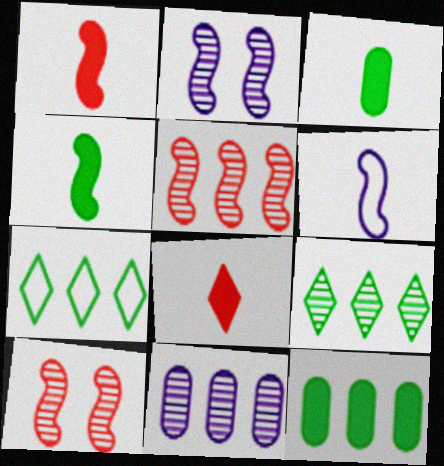[[5, 9, 11]]